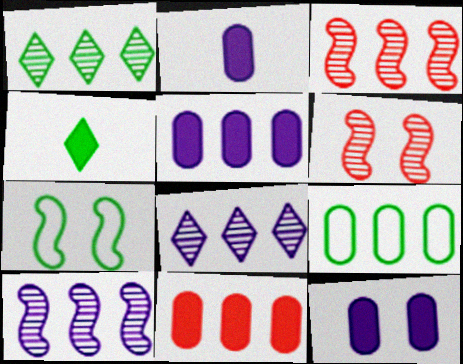[[2, 5, 12]]